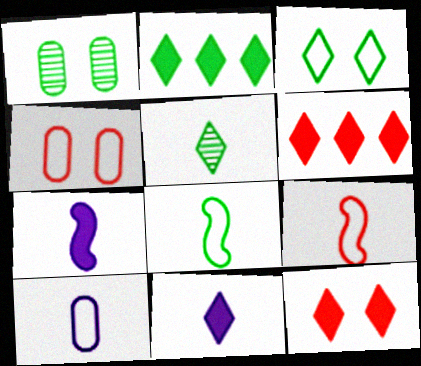[[1, 2, 8], 
[2, 3, 5], 
[2, 11, 12]]